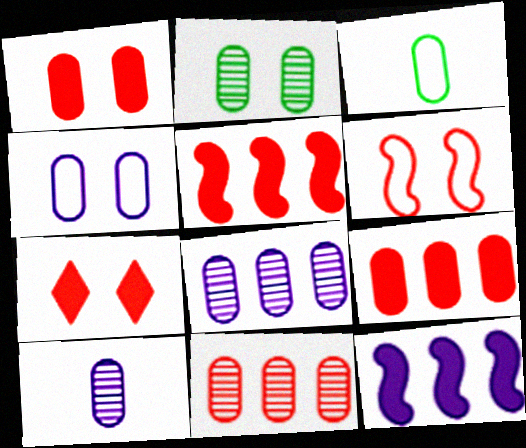[[1, 2, 4], 
[1, 3, 8], 
[2, 10, 11]]